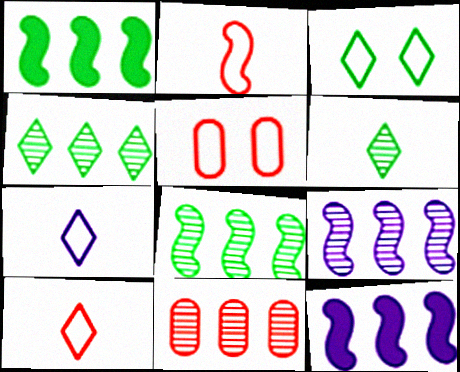[[4, 9, 11], 
[5, 6, 12]]